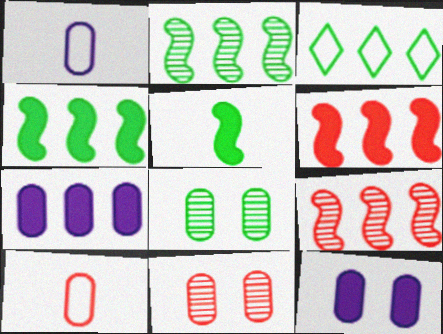[[3, 5, 8], 
[3, 7, 9], 
[7, 8, 10]]